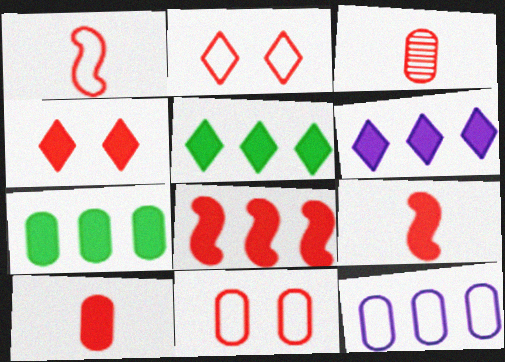[[2, 3, 8], 
[4, 8, 10], 
[6, 7, 8]]